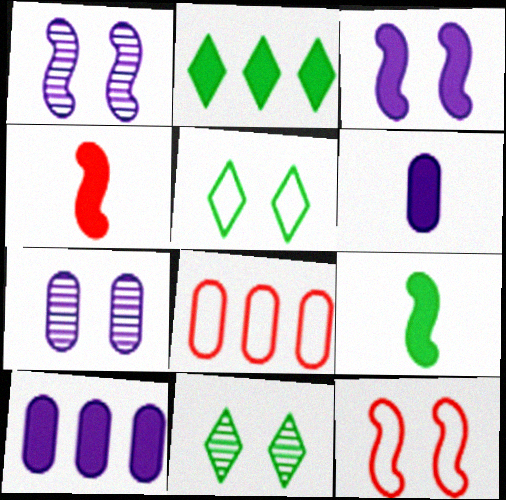[]